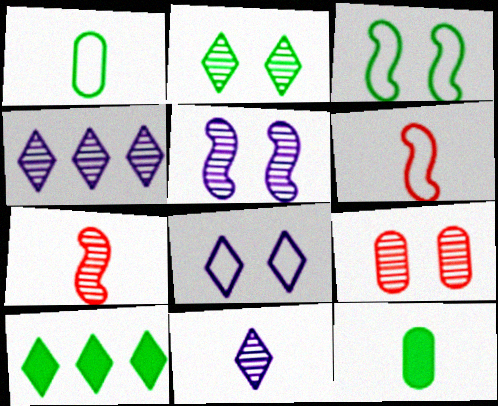[[2, 5, 9], 
[6, 11, 12]]